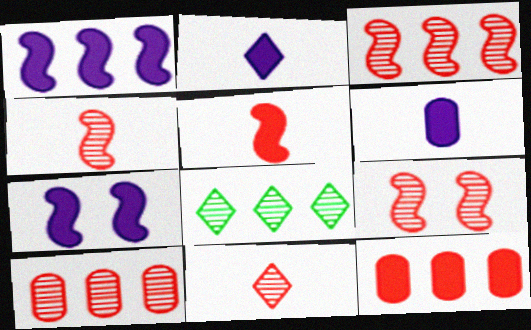[[3, 4, 9], 
[9, 10, 11]]